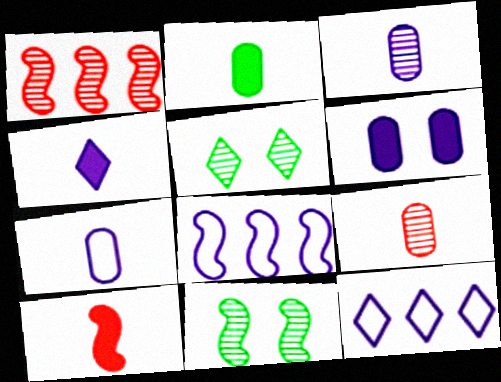[[1, 3, 5], 
[2, 4, 10], 
[2, 7, 9], 
[8, 10, 11]]